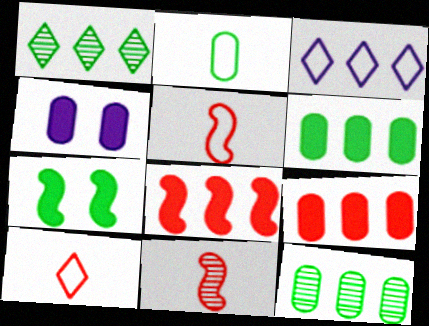[[1, 2, 7], 
[1, 4, 5], 
[3, 8, 12]]